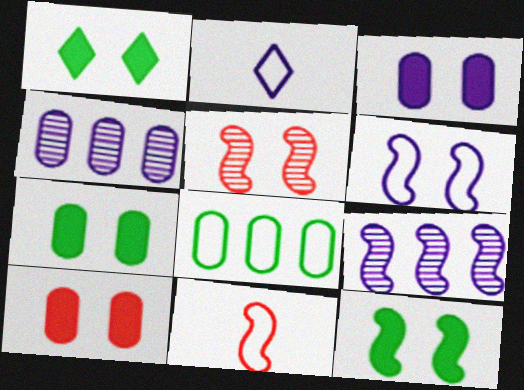[[1, 4, 11], 
[1, 7, 12], 
[2, 3, 9], 
[3, 7, 10], 
[5, 6, 12], 
[9, 11, 12]]